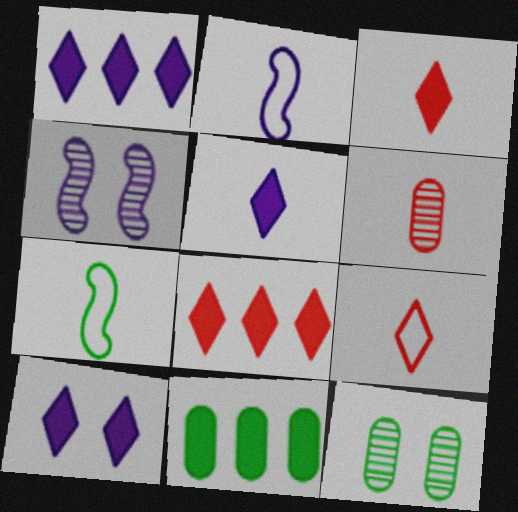[[1, 5, 10], 
[2, 8, 12], 
[4, 9, 11], 
[5, 6, 7]]